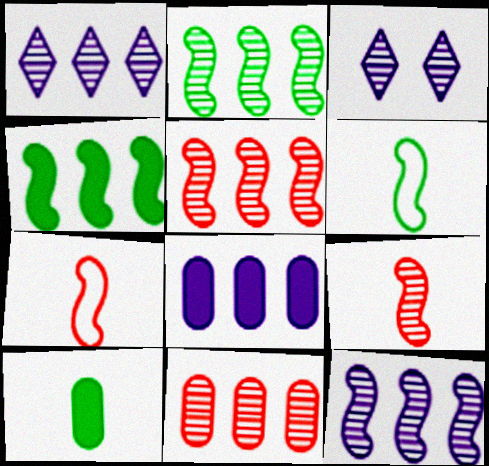[[1, 2, 11], 
[2, 5, 12]]